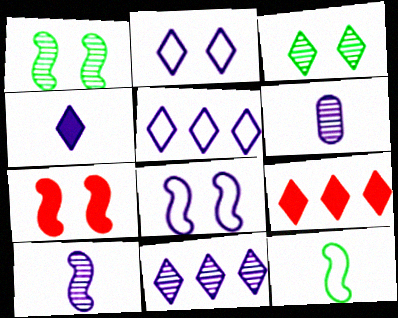[[1, 7, 8], 
[2, 4, 11]]